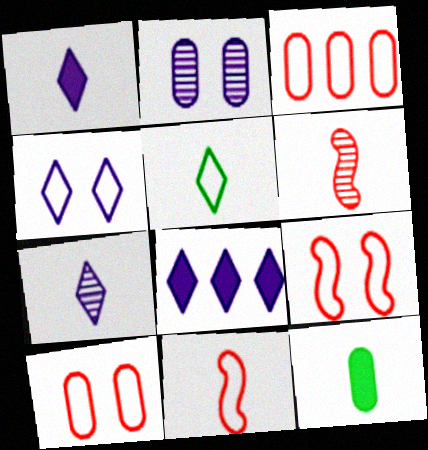[[2, 3, 12], 
[4, 7, 8], 
[7, 11, 12]]